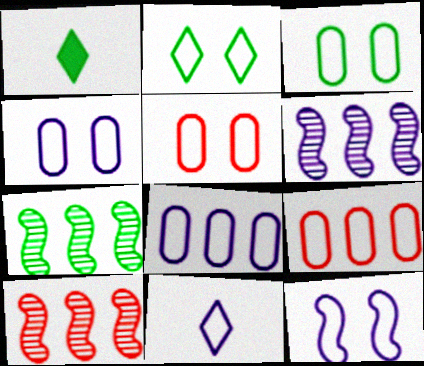[[1, 3, 7], 
[1, 4, 10], 
[1, 5, 6], 
[2, 5, 12], 
[3, 4, 5], 
[6, 7, 10], 
[8, 11, 12]]